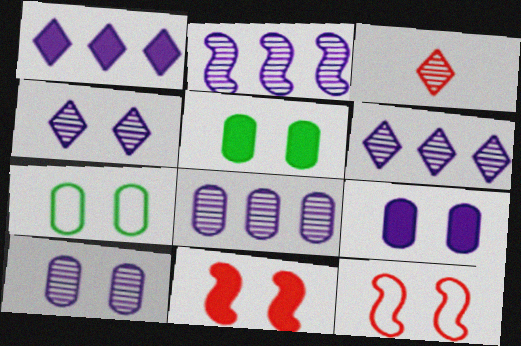[[2, 6, 8], 
[4, 5, 12], 
[4, 7, 11]]